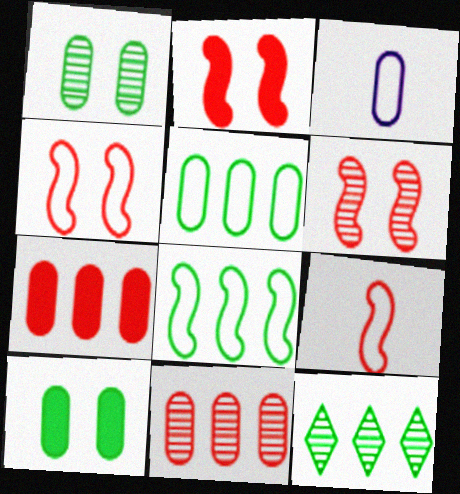[[1, 3, 7], 
[2, 3, 12], 
[2, 4, 6], 
[3, 10, 11]]